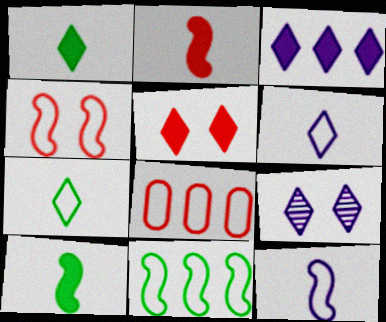[[1, 3, 5], 
[3, 6, 9], 
[4, 11, 12], 
[8, 9, 10]]